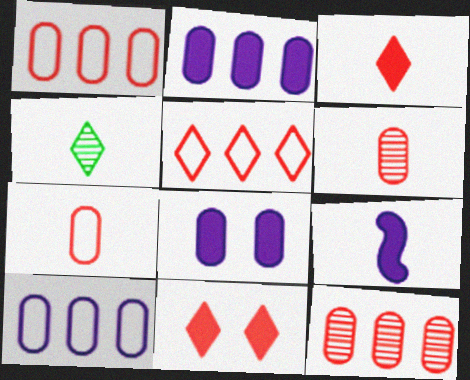[[4, 7, 9]]